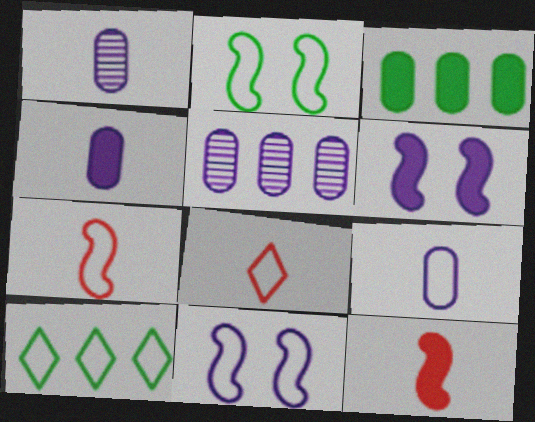[[1, 4, 9]]